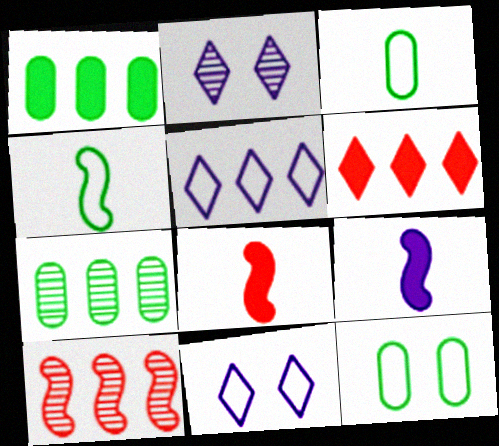[[1, 5, 10], 
[7, 8, 11]]